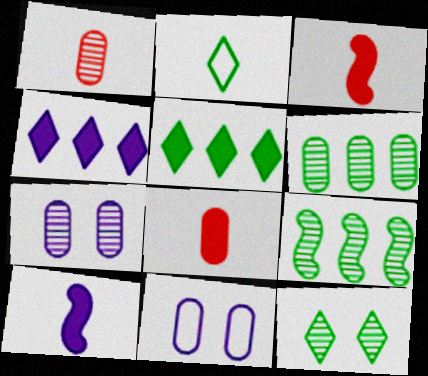[[1, 2, 10], 
[1, 6, 7], 
[2, 5, 12], 
[6, 8, 11]]